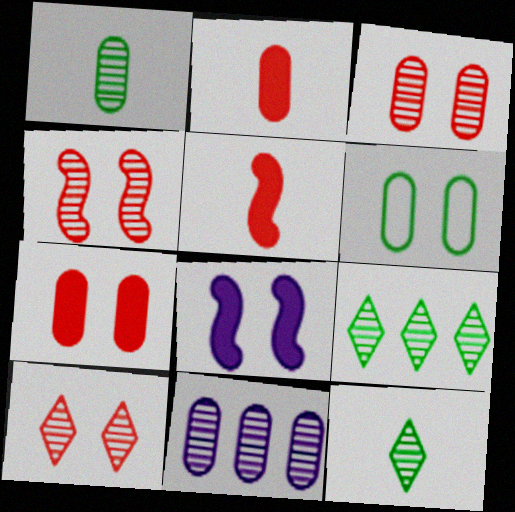[[1, 3, 11], 
[2, 6, 11], 
[3, 4, 10], 
[4, 11, 12], 
[6, 8, 10]]